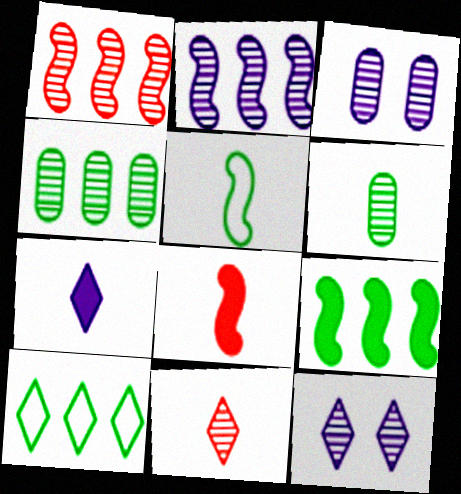[[1, 6, 12], 
[3, 8, 10], 
[4, 9, 10]]